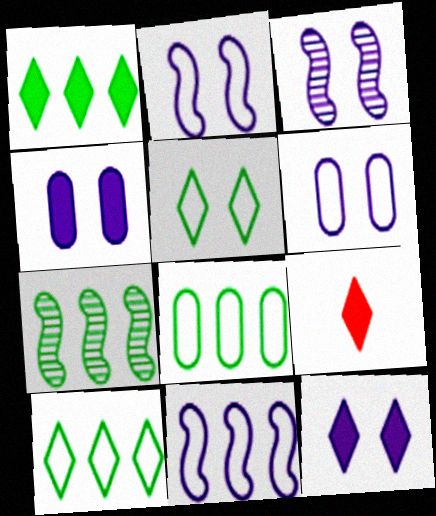[[1, 7, 8], 
[1, 9, 12], 
[3, 6, 12], 
[3, 8, 9], 
[6, 7, 9]]